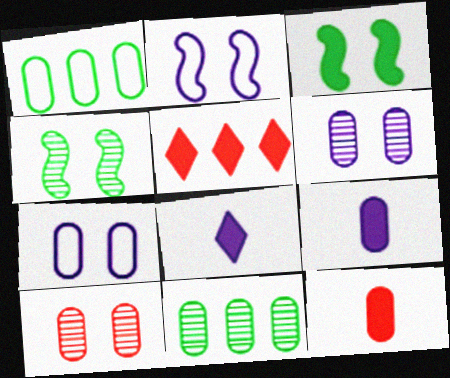[[1, 6, 12], 
[1, 9, 10], 
[3, 5, 9], 
[7, 11, 12]]